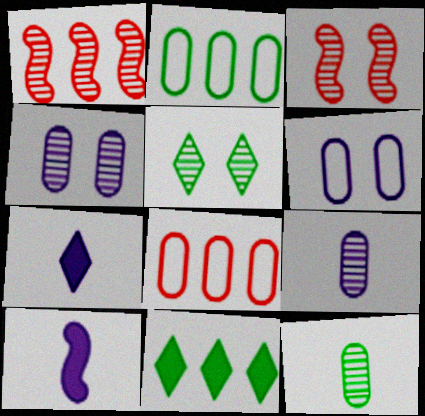[[1, 5, 9], 
[2, 3, 7], 
[3, 4, 5], 
[5, 8, 10]]